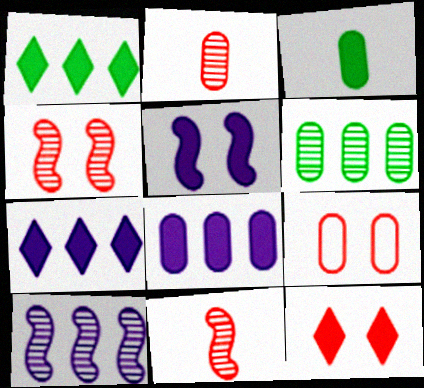[[4, 9, 12]]